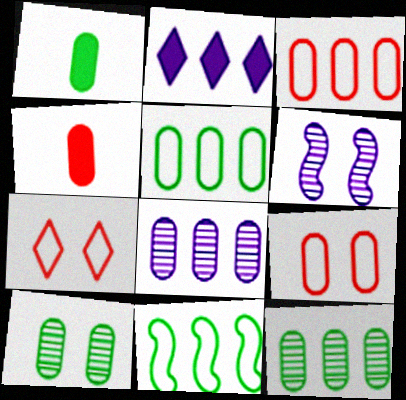[[1, 5, 10], 
[1, 8, 9]]